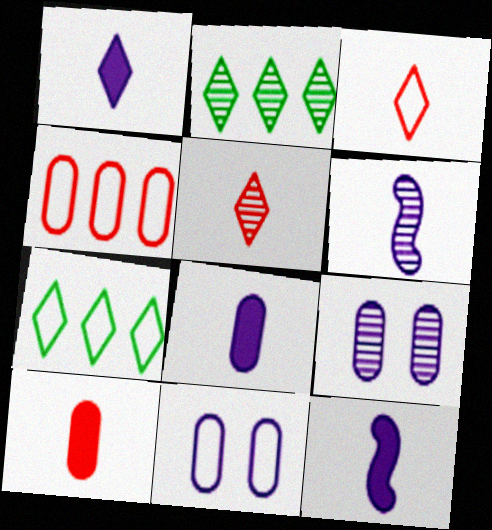[[1, 8, 12]]